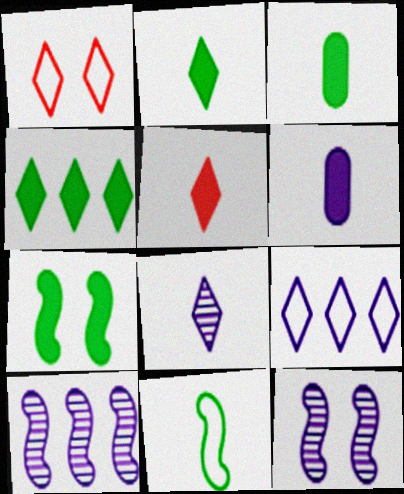[[1, 3, 10], 
[1, 4, 8], 
[3, 4, 7], 
[6, 9, 12]]